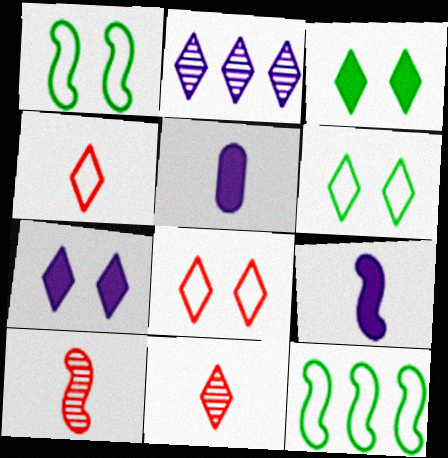[[2, 3, 4]]